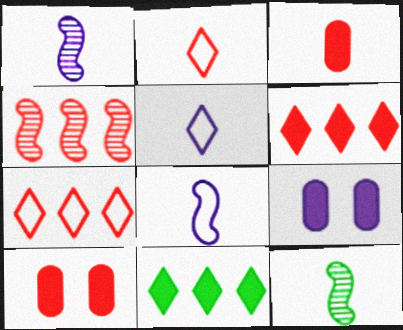[[2, 4, 10], 
[3, 5, 12], 
[7, 9, 12]]